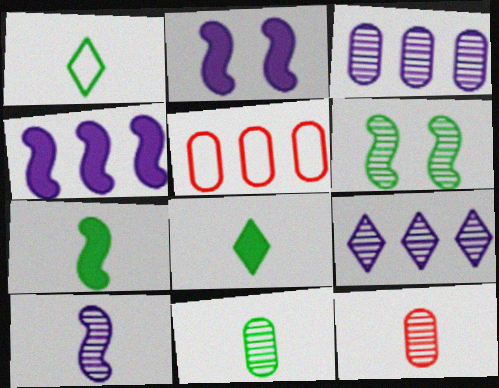[[1, 7, 11], 
[6, 9, 12]]